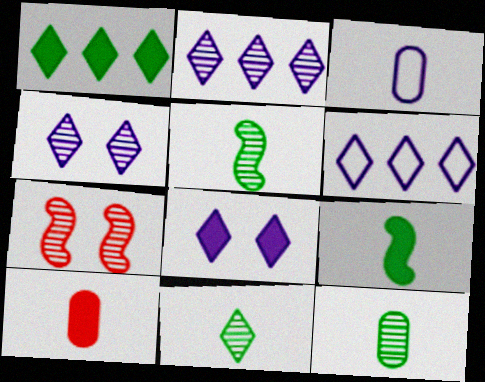[[1, 3, 7], 
[2, 7, 12], 
[3, 10, 12], 
[5, 11, 12]]